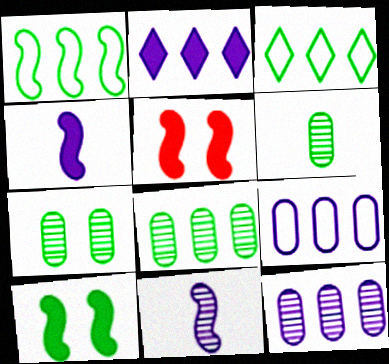[[1, 5, 11], 
[3, 6, 10], 
[6, 7, 8]]